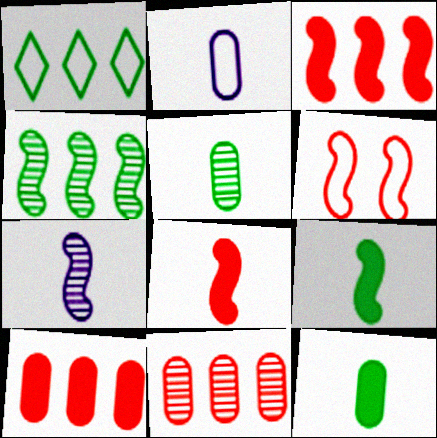[[1, 2, 6]]